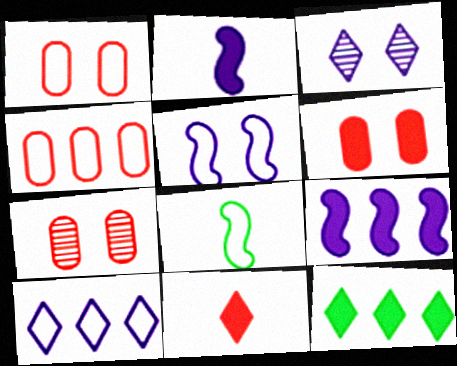[[1, 6, 7], 
[1, 8, 10], 
[2, 6, 12]]